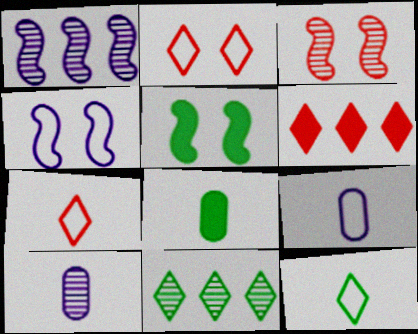[[1, 2, 8], 
[3, 4, 5], 
[3, 10, 11]]